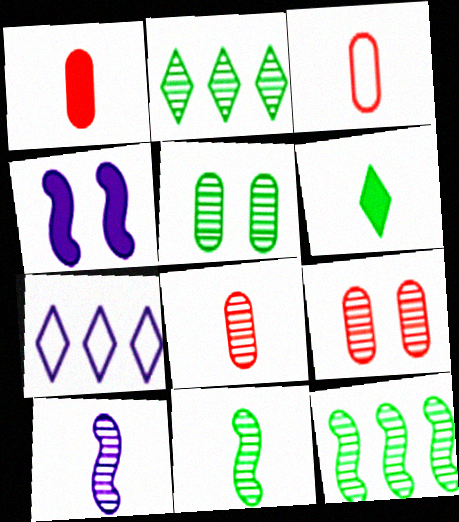[[1, 3, 8], 
[2, 3, 4], 
[2, 5, 11], 
[2, 9, 10], 
[3, 6, 10]]